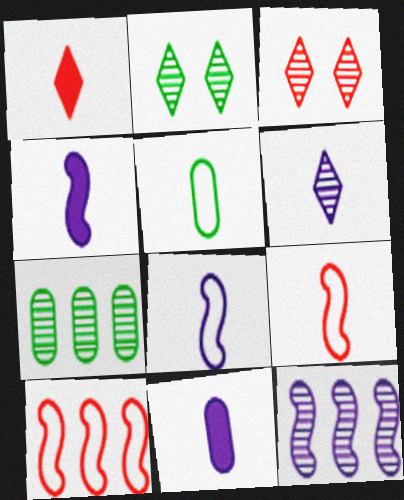[[2, 10, 11], 
[6, 8, 11]]